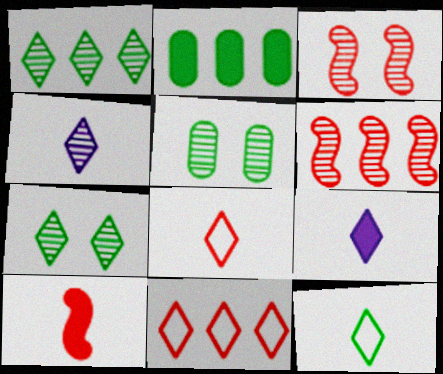[[4, 5, 6], 
[7, 9, 11]]